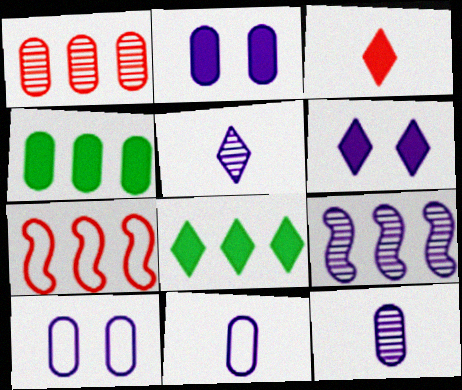[[3, 6, 8], 
[6, 9, 11]]